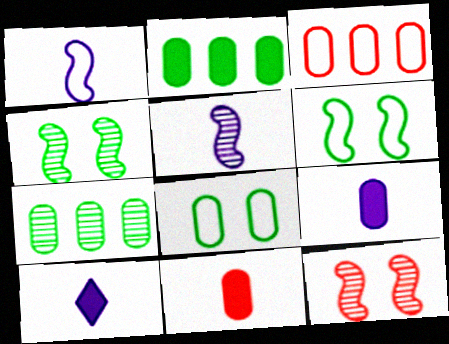[[3, 4, 10]]